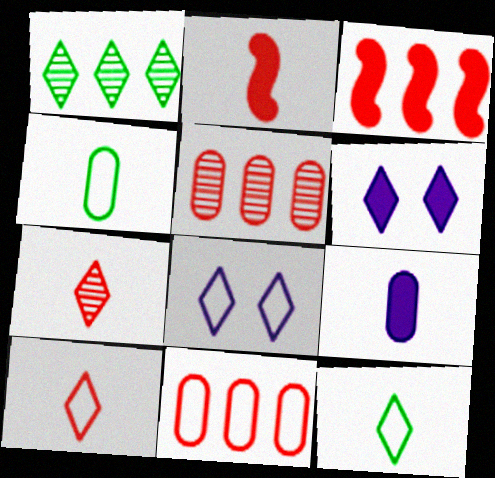[[1, 6, 10]]